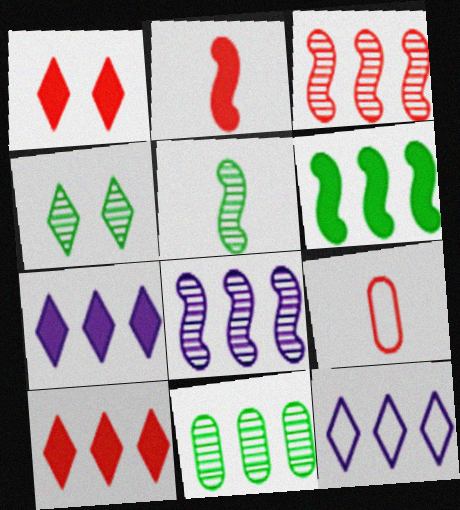[[1, 3, 9], 
[4, 5, 11]]